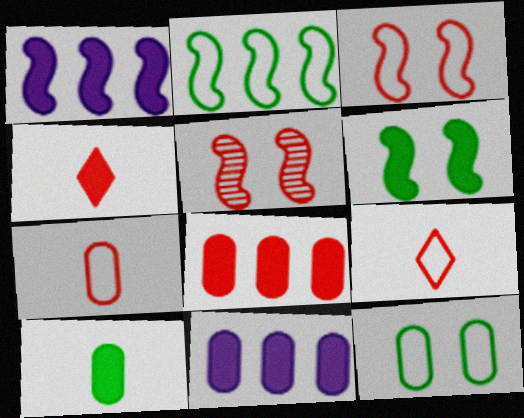[[4, 6, 11], 
[5, 8, 9]]